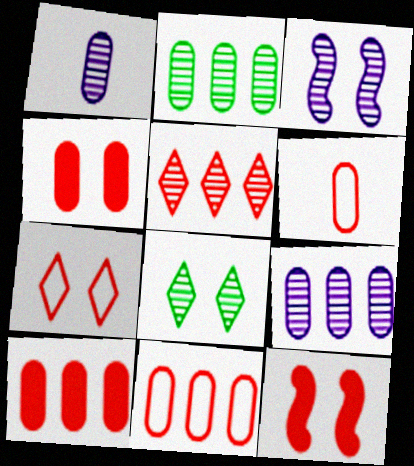[[5, 6, 12]]